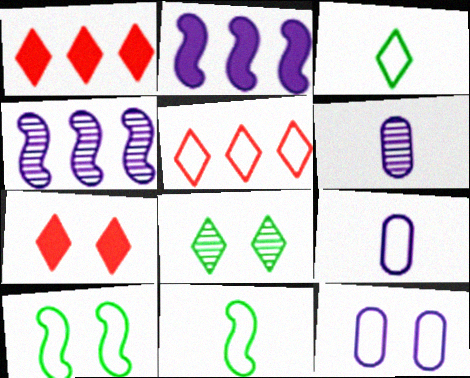[[1, 6, 10], 
[5, 9, 10], 
[5, 11, 12]]